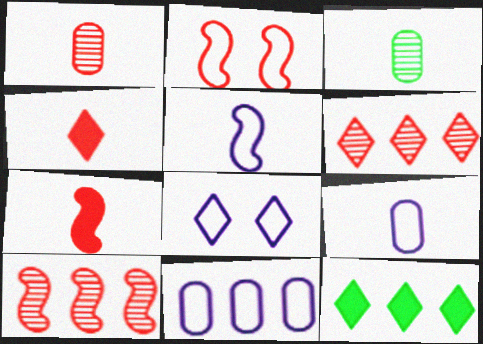[[2, 7, 10], 
[3, 4, 5], 
[5, 8, 11], 
[10, 11, 12]]